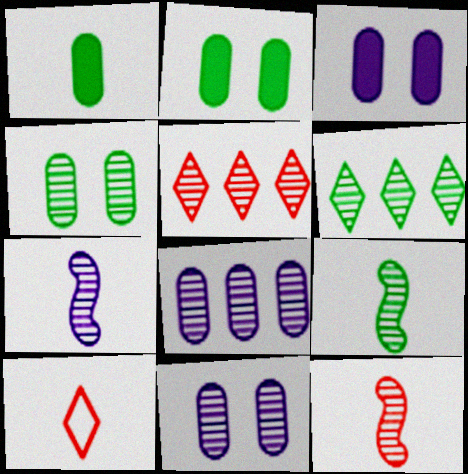[[1, 7, 10], 
[4, 5, 7], 
[4, 6, 9], 
[5, 9, 11], 
[6, 11, 12], 
[7, 9, 12]]